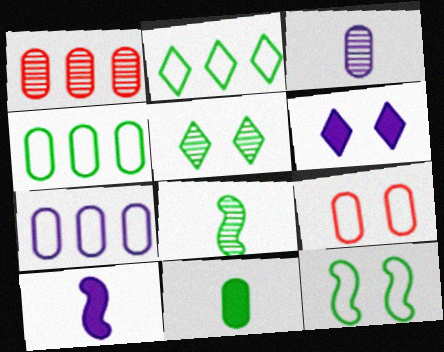[]